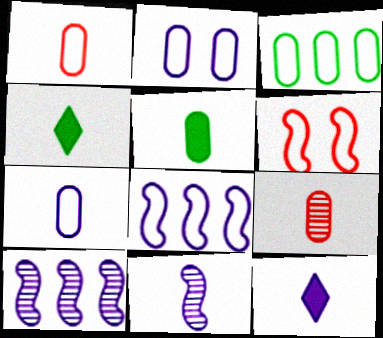[[1, 2, 3], 
[1, 4, 11], 
[2, 10, 12], 
[5, 7, 9], 
[7, 11, 12]]